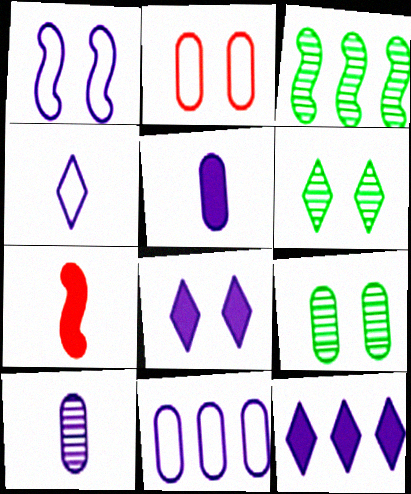[[1, 3, 7], 
[1, 4, 11], 
[1, 10, 12], 
[6, 7, 11]]